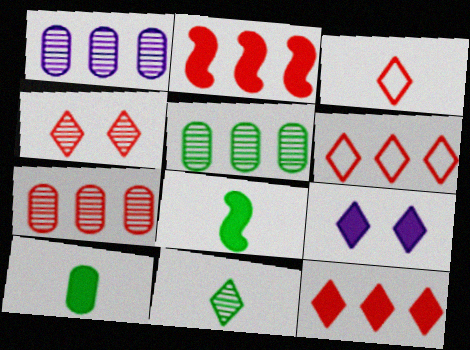[[1, 5, 7], 
[2, 6, 7], 
[2, 9, 10], 
[3, 4, 12], 
[6, 9, 11]]